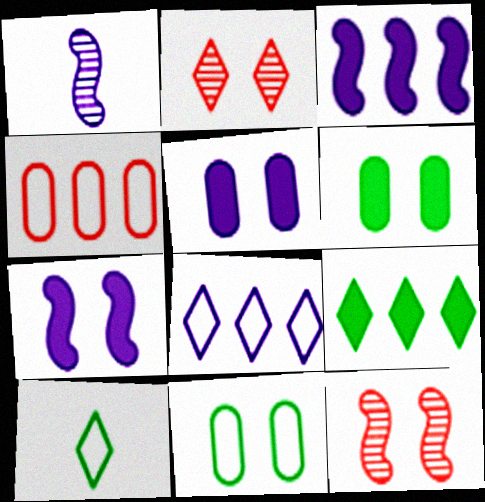[[1, 5, 8], 
[2, 7, 11]]